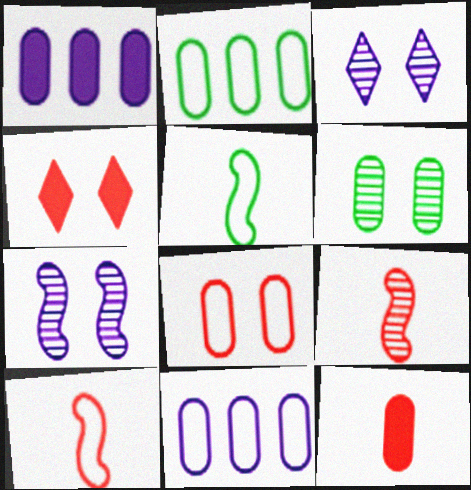[[6, 11, 12]]